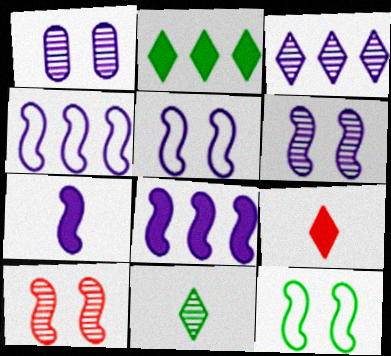[[4, 6, 7]]